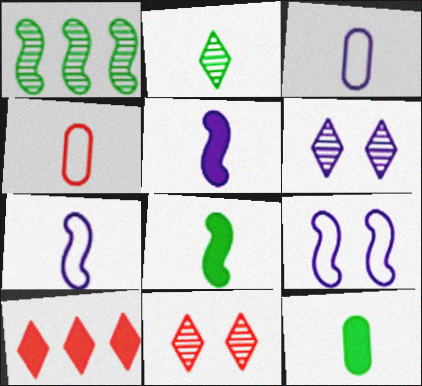[[2, 4, 5]]